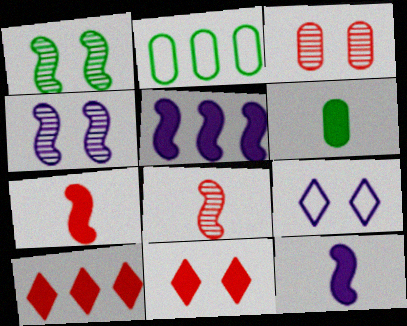[[5, 6, 11]]